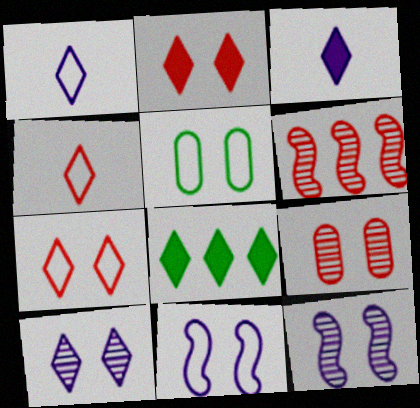[[2, 3, 8], 
[2, 5, 12], 
[3, 5, 6], 
[4, 8, 10], 
[5, 7, 11]]